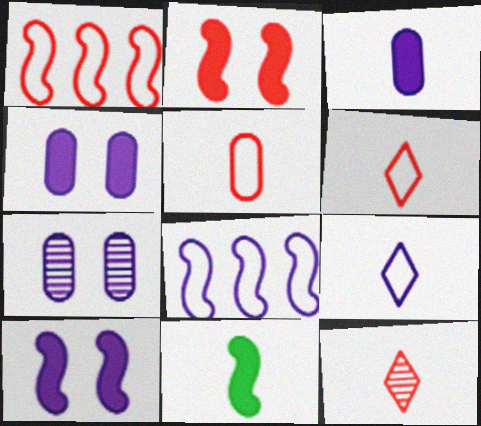[]